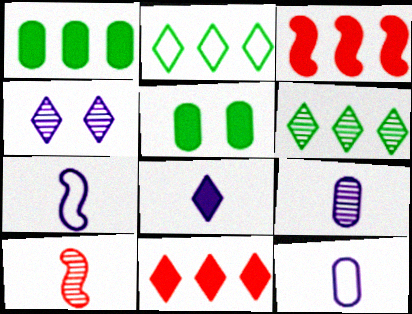[[3, 5, 8], 
[7, 8, 9]]